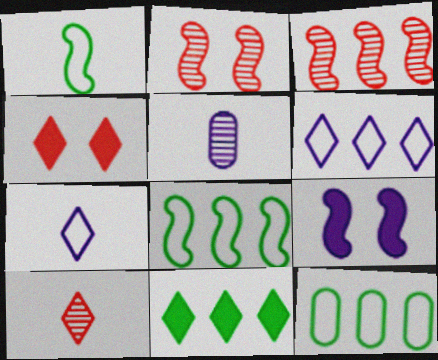[[1, 3, 9], 
[4, 5, 8], 
[5, 6, 9], 
[9, 10, 12]]